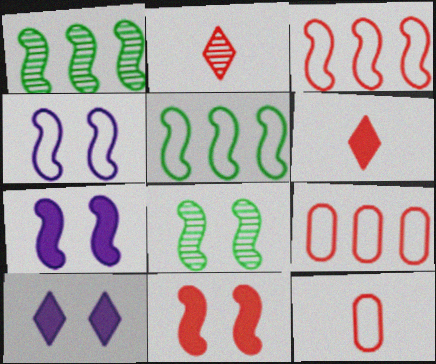[[1, 10, 12], 
[2, 9, 11], 
[4, 8, 11]]